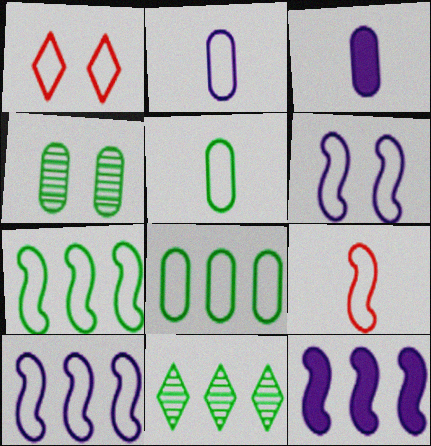[[1, 2, 7], 
[1, 5, 10], 
[6, 7, 9]]